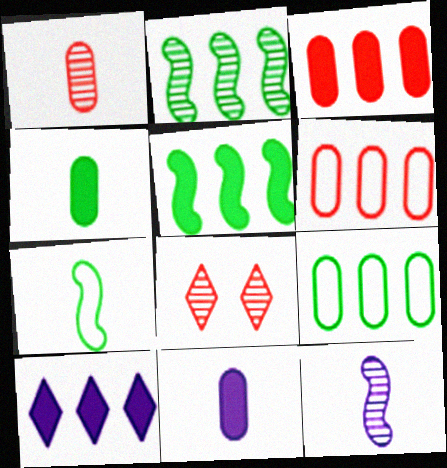[[2, 6, 10], 
[3, 5, 10]]